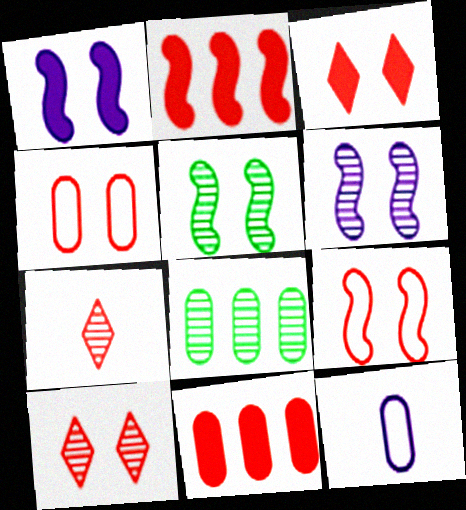[[1, 5, 9], 
[2, 4, 7], 
[6, 7, 8], 
[7, 9, 11]]